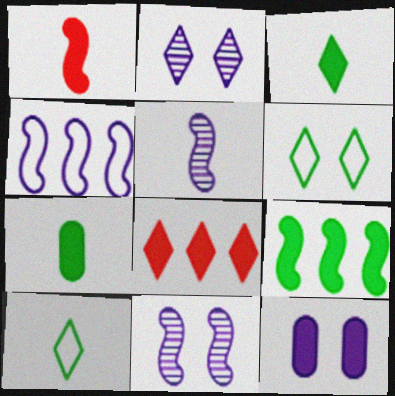[[2, 8, 10]]